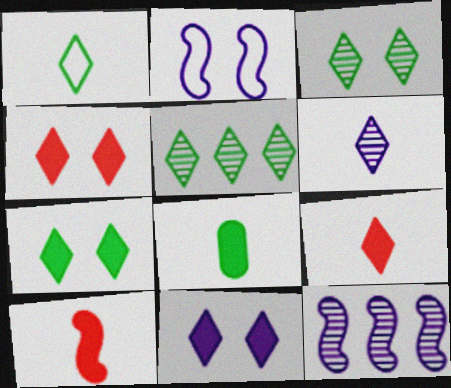[[1, 5, 7], 
[1, 6, 9], 
[4, 7, 11]]